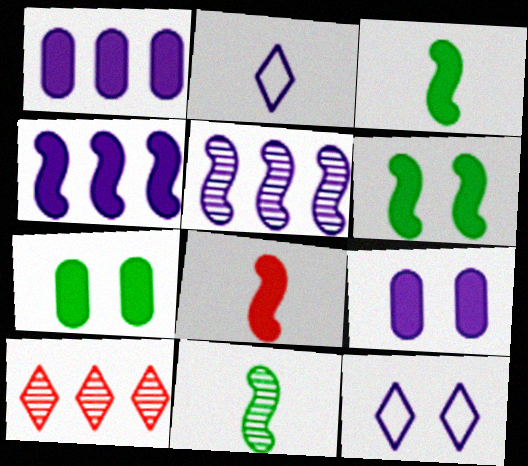[[2, 5, 9], 
[4, 6, 8]]